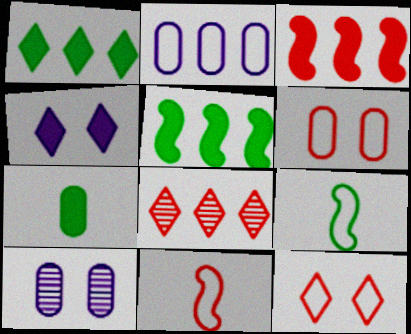[[1, 10, 11], 
[2, 5, 8], 
[2, 9, 12], 
[3, 4, 7]]